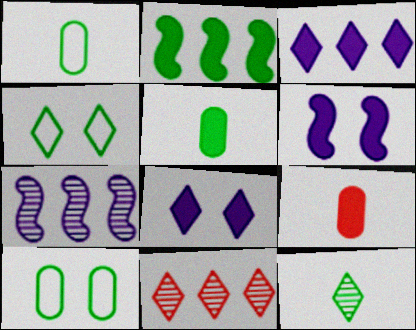[[1, 6, 11], 
[2, 8, 9], 
[2, 10, 12], 
[4, 7, 9]]